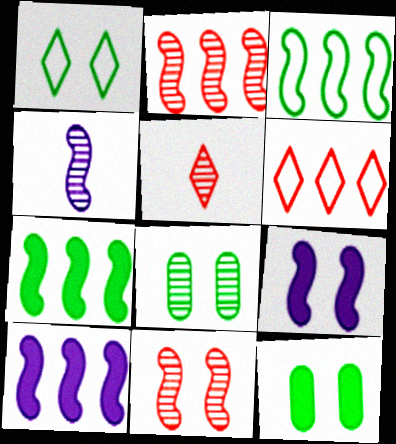[[2, 3, 10], 
[4, 6, 12]]